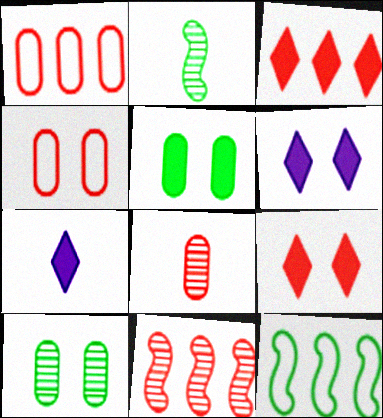[[1, 2, 6], 
[1, 3, 11], 
[6, 8, 12]]